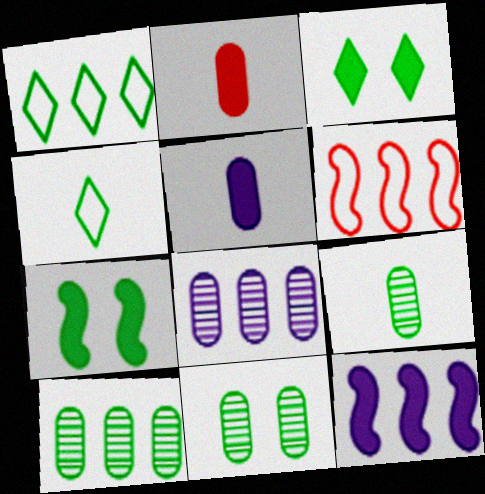[[1, 7, 9], 
[2, 3, 12], 
[4, 7, 10], 
[9, 10, 11]]